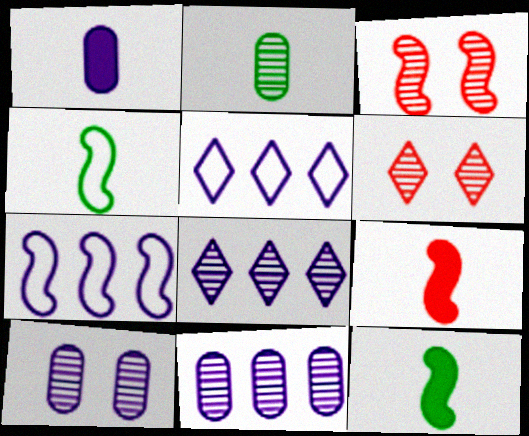[[2, 3, 8], 
[3, 7, 12]]